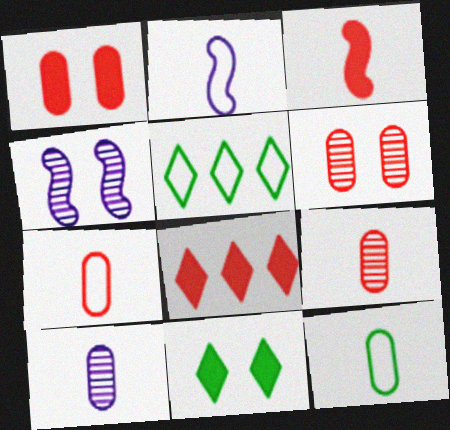[[1, 3, 8], 
[4, 8, 12]]